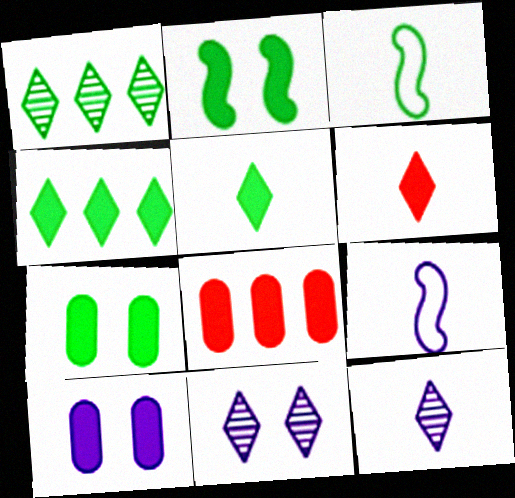[[1, 3, 7], 
[3, 8, 11]]